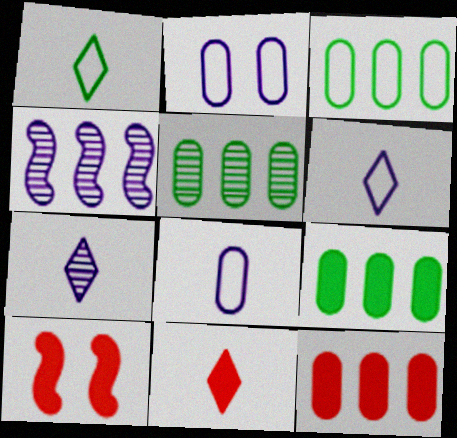[[1, 7, 11], 
[3, 5, 9], 
[3, 7, 10], 
[5, 6, 10], 
[10, 11, 12]]